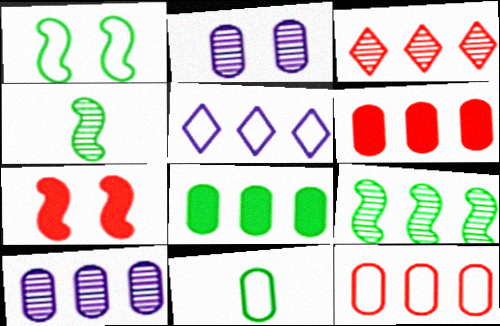[[2, 3, 4], 
[2, 6, 11], 
[3, 9, 10], 
[5, 6, 9], 
[8, 10, 12]]